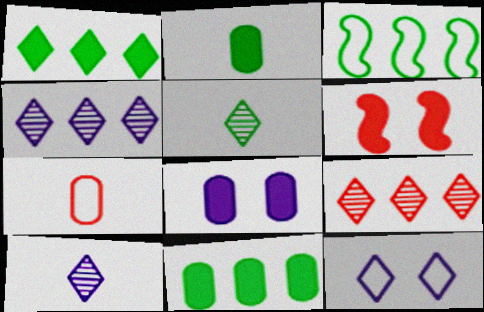[[3, 7, 12], 
[6, 7, 9]]